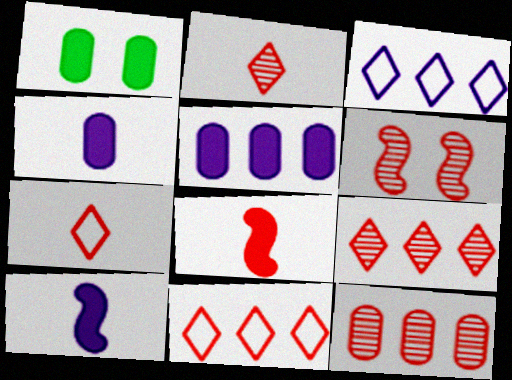[[2, 6, 12]]